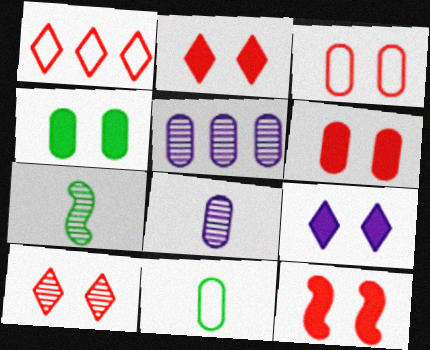[[2, 6, 12], 
[3, 10, 12], 
[4, 9, 12], 
[5, 6, 11], 
[5, 7, 10]]